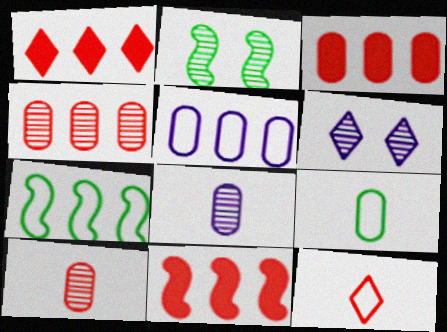[[1, 3, 11], 
[6, 9, 11]]